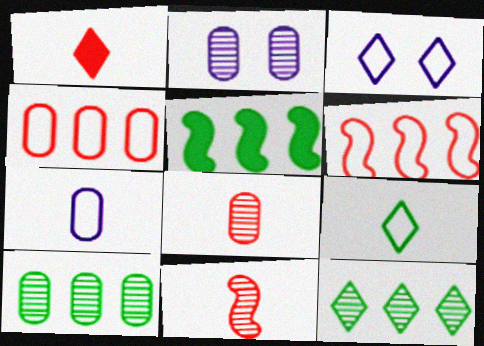[[1, 3, 12], 
[2, 8, 10], 
[2, 11, 12], 
[3, 5, 8]]